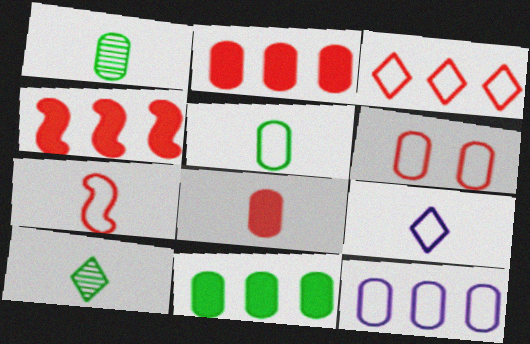[[3, 6, 7], 
[5, 6, 12], 
[5, 7, 9]]